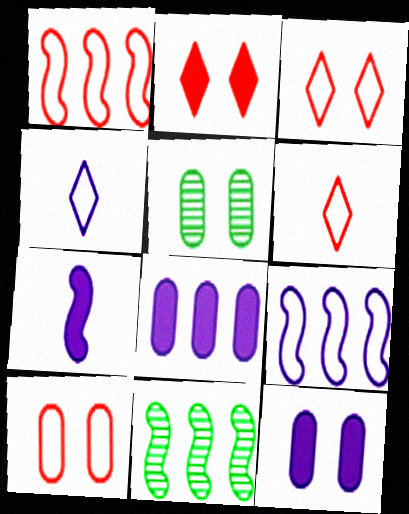[[1, 6, 10], 
[5, 10, 12], 
[6, 11, 12]]